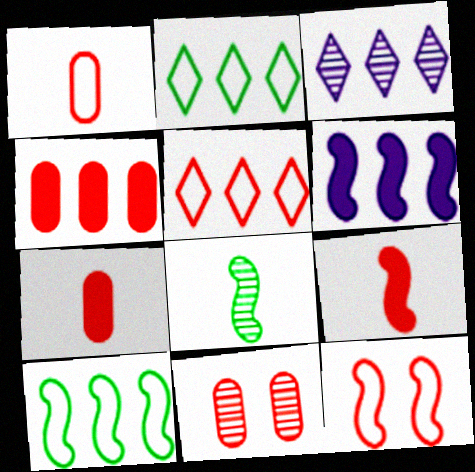[[1, 4, 11], 
[1, 5, 12], 
[3, 4, 10], 
[3, 8, 11], 
[5, 9, 11], 
[6, 8, 12]]